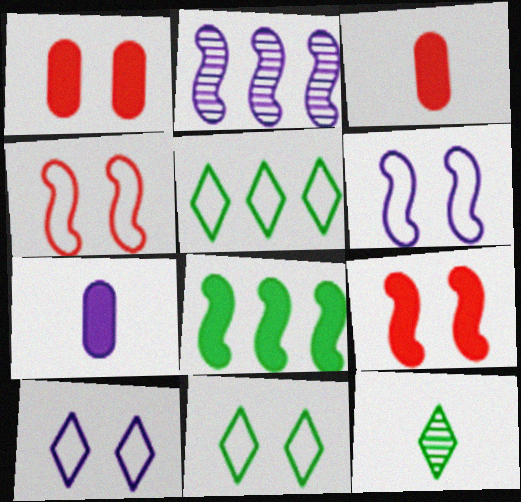[[2, 3, 11], 
[2, 7, 10]]